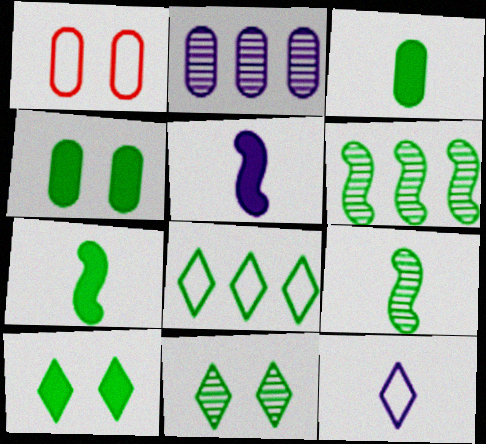[[1, 2, 3], 
[4, 8, 9]]